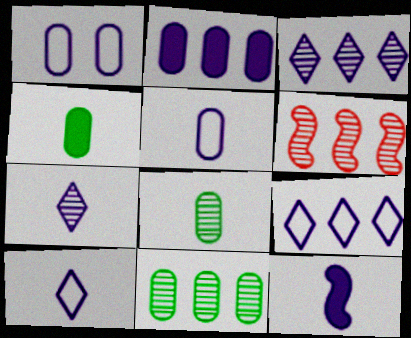[[1, 3, 12], 
[3, 6, 11], 
[5, 7, 12]]